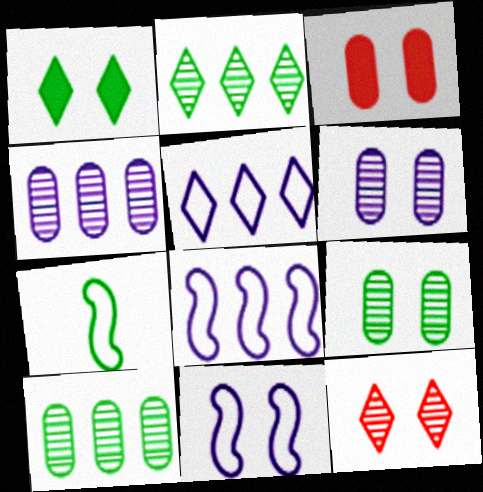[[1, 7, 10]]